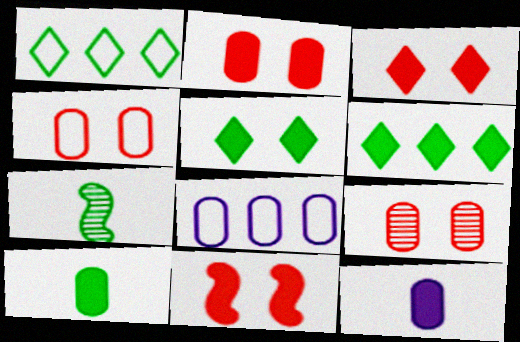[[2, 3, 11], 
[2, 4, 9], 
[3, 7, 8], 
[6, 11, 12], 
[8, 9, 10]]